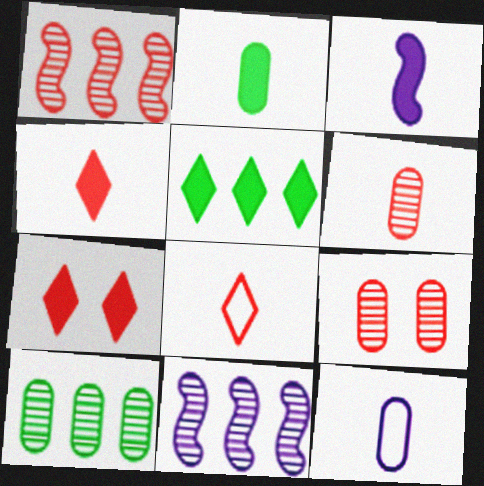[[2, 3, 4], 
[2, 6, 12]]